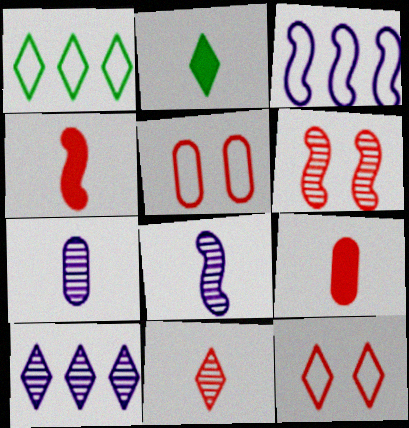[[2, 10, 12]]